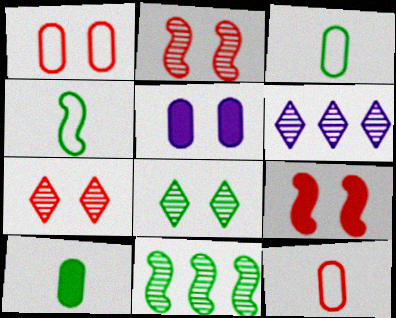[[1, 7, 9], 
[3, 6, 9]]